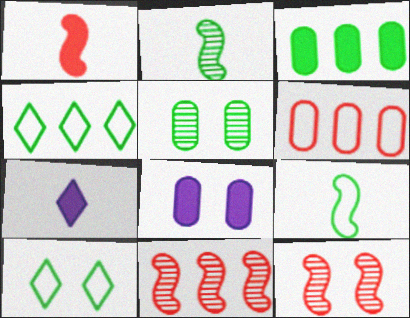[[2, 3, 10], 
[8, 10, 12]]